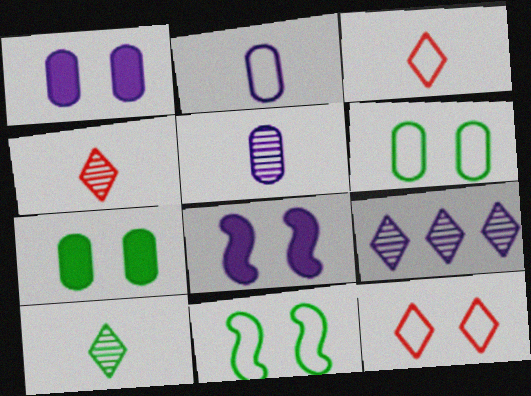[[2, 8, 9]]